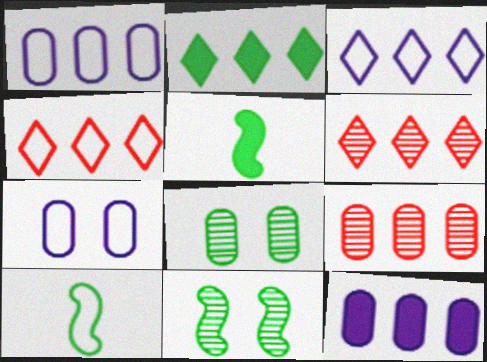[[2, 3, 6], 
[2, 8, 10], 
[4, 7, 10], 
[5, 6, 7]]